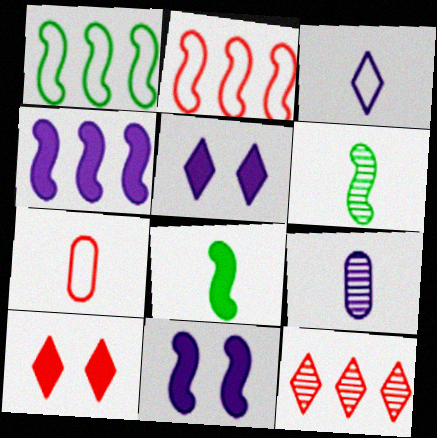[[1, 9, 10], 
[2, 6, 11]]